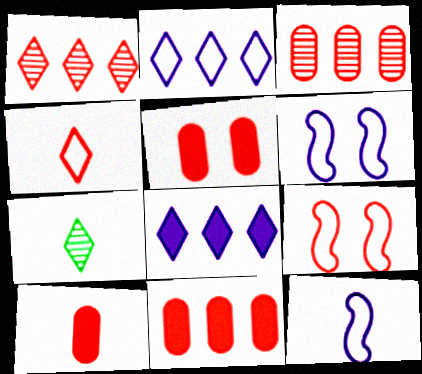[[1, 9, 10], 
[5, 10, 11], 
[6, 7, 11], 
[7, 10, 12]]